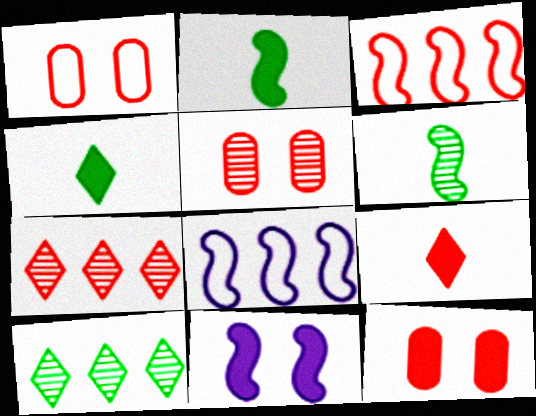[[1, 5, 12], 
[3, 5, 9], 
[3, 6, 11], 
[4, 5, 8]]